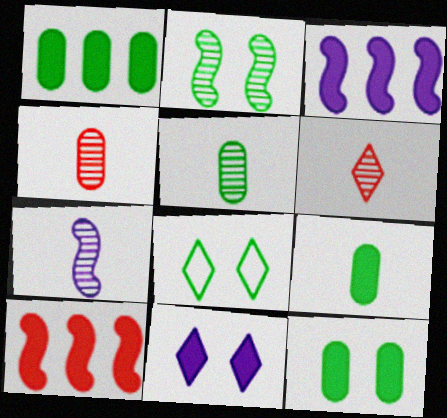[[1, 9, 12], 
[2, 8, 12], 
[3, 4, 8], 
[5, 6, 7], 
[9, 10, 11]]